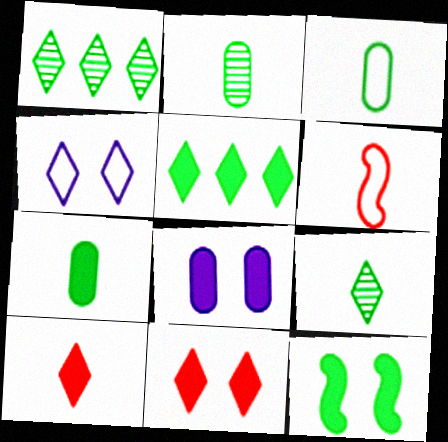[[1, 3, 12], 
[1, 4, 10], 
[1, 6, 8], 
[2, 3, 7], 
[5, 7, 12], 
[8, 11, 12]]